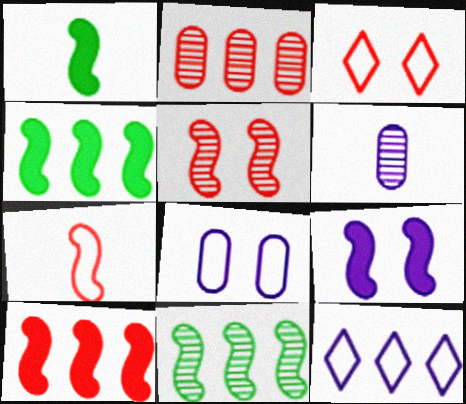[[1, 9, 10], 
[2, 4, 12], 
[3, 4, 6], 
[5, 7, 10], 
[6, 9, 12], 
[7, 9, 11]]